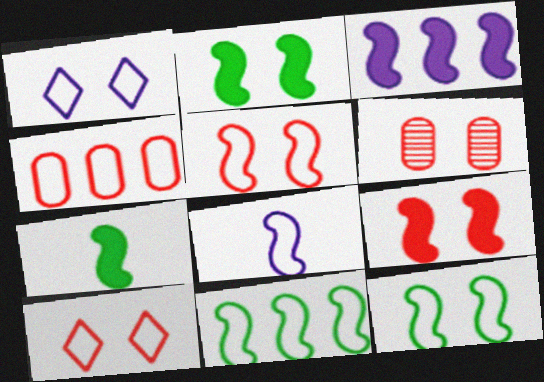[[1, 2, 6], 
[3, 7, 9], 
[5, 8, 11], 
[6, 9, 10]]